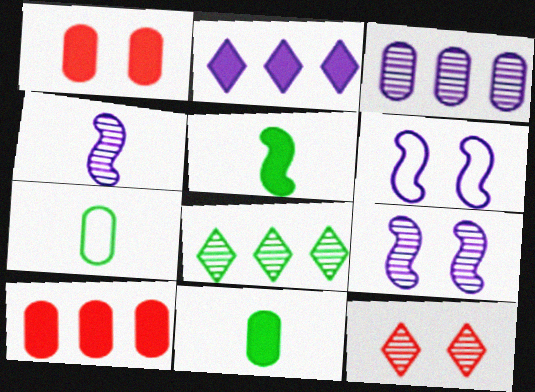[[1, 2, 5], 
[1, 3, 7]]